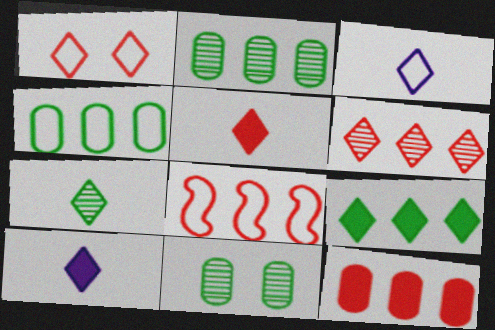[[1, 5, 6], 
[3, 5, 7], 
[6, 8, 12], 
[8, 10, 11]]